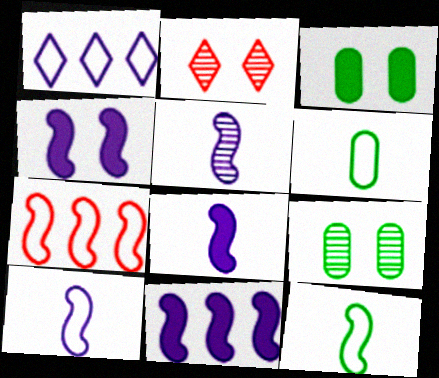[[2, 6, 11], 
[4, 8, 11], 
[5, 8, 10]]